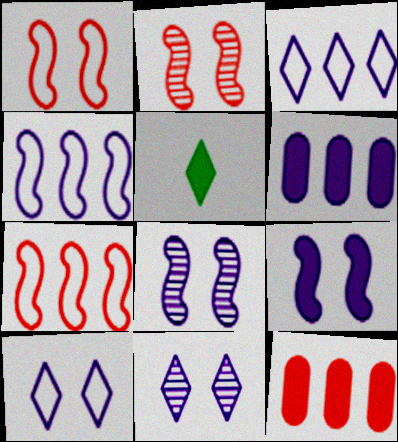[[5, 9, 12]]